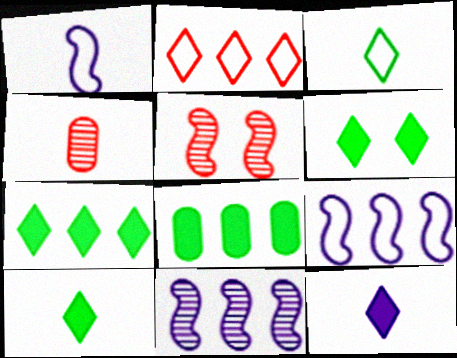[[1, 4, 10], 
[2, 8, 11], 
[4, 6, 9], 
[6, 7, 10]]